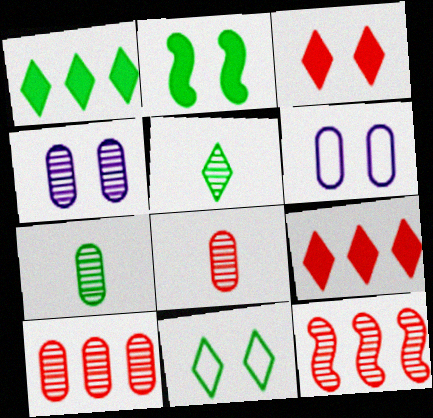[[1, 5, 11], 
[4, 5, 12], 
[4, 7, 10]]